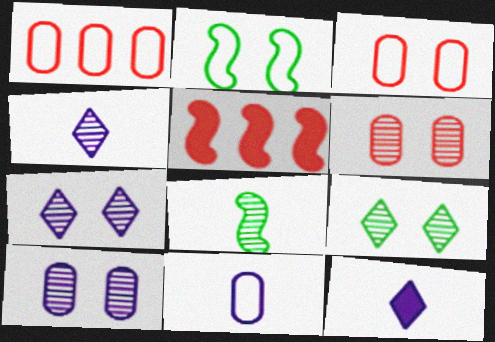[[5, 9, 11]]